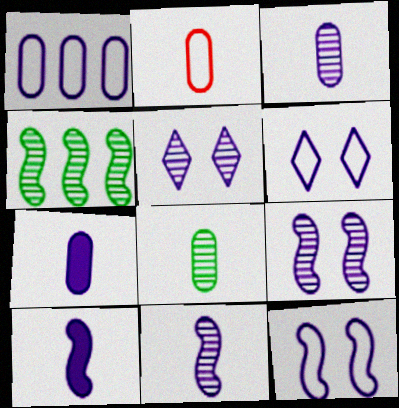[[1, 5, 10], 
[2, 7, 8]]